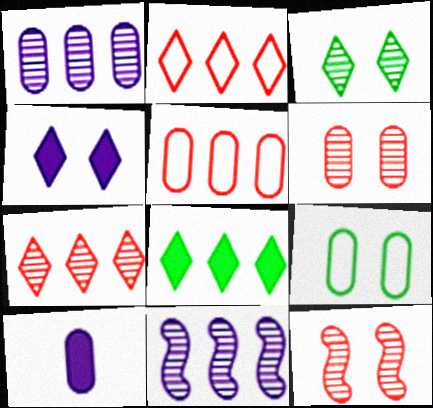[[4, 9, 12], 
[5, 8, 11]]